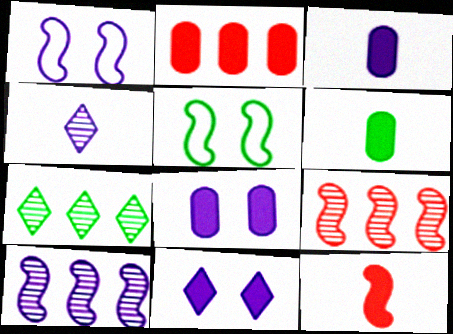[[2, 4, 5], 
[2, 6, 8], 
[5, 6, 7], 
[5, 10, 12]]